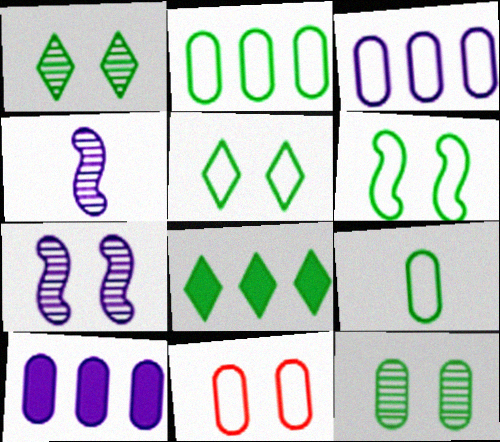[[3, 9, 11], 
[4, 8, 11]]